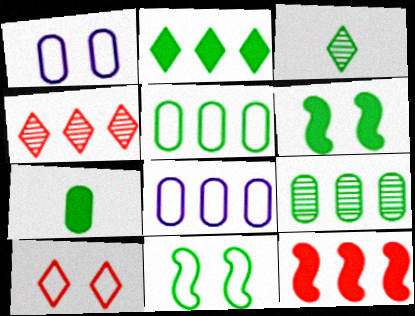[[1, 3, 12], 
[1, 10, 11], 
[2, 6, 7], 
[3, 5, 6]]